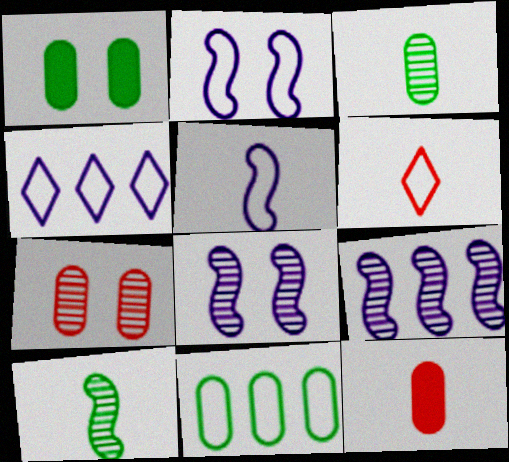[[1, 3, 11], 
[1, 6, 9], 
[2, 6, 11]]